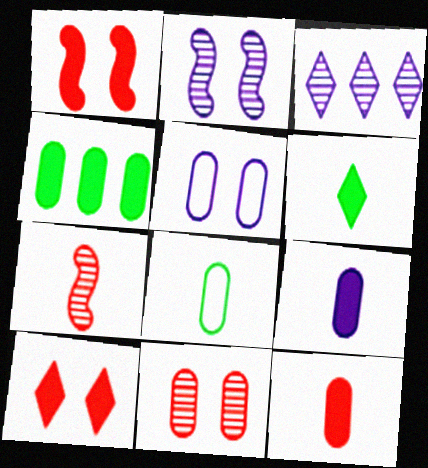[[1, 3, 8]]